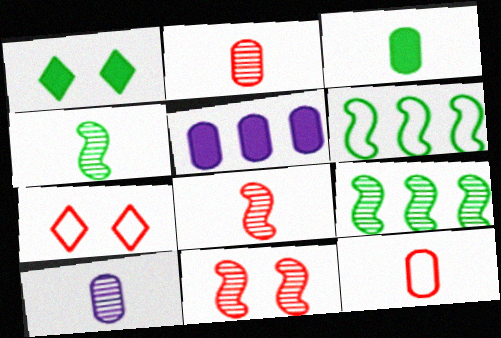[[3, 10, 12], 
[4, 5, 7]]